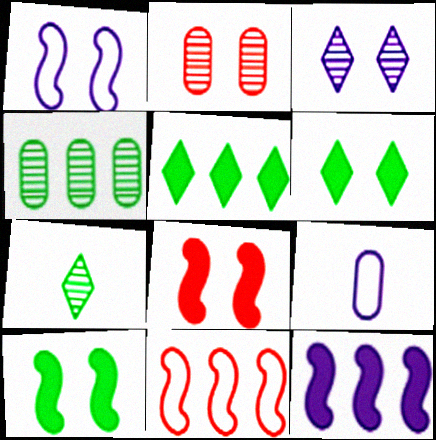[[1, 2, 6], 
[3, 9, 12]]